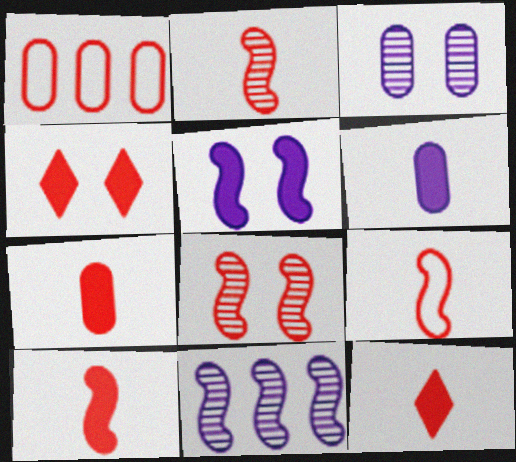[[1, 2, 4], 
[1, 8, 12], 
[2, 9, 10], 
[7, 10, 12]]